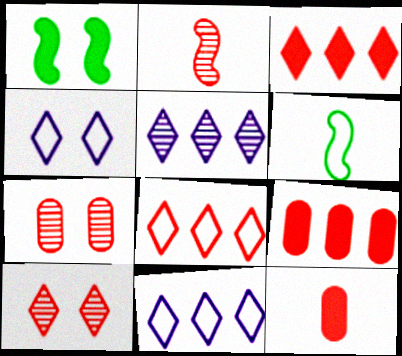[[1, 4, 7]]